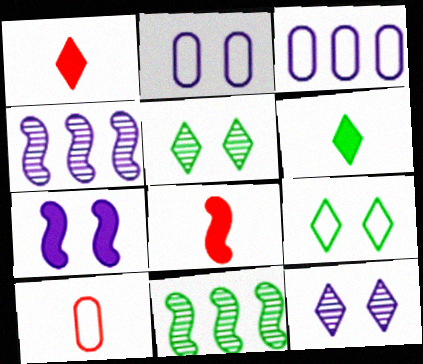[[1, 2, 11], 
[2, 7, 12], 
[3, 5, 8]]